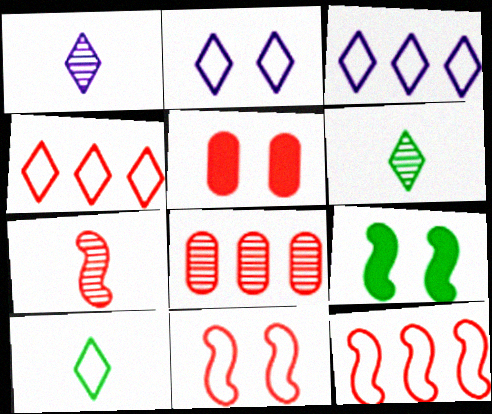[[2, 4, 10], 
[4, 5, 7]]